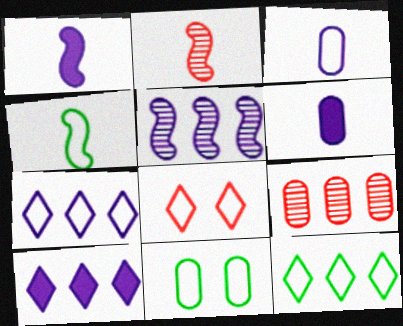[[1, 2, 4], 
[2, 10, 11], 
[4, 11, 12], 
[6, 9, 11]]